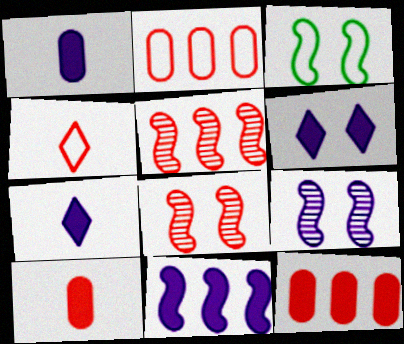[[1, 6, 11], 
[4, 8, 12]]